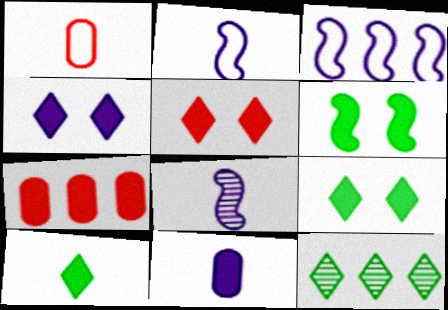[[1, 8, 10], 
[3, 7, 12], 
[4, 5, 9]]